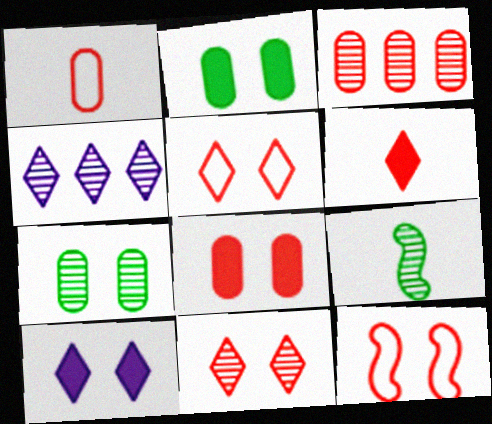[[1, 3, 8], 
[3, 6, 12], 
[7, 10, 12], 
[8, 11, 12]]